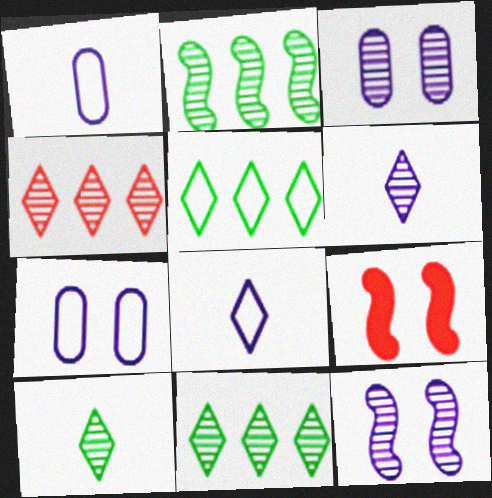[[1, 9, 11]]